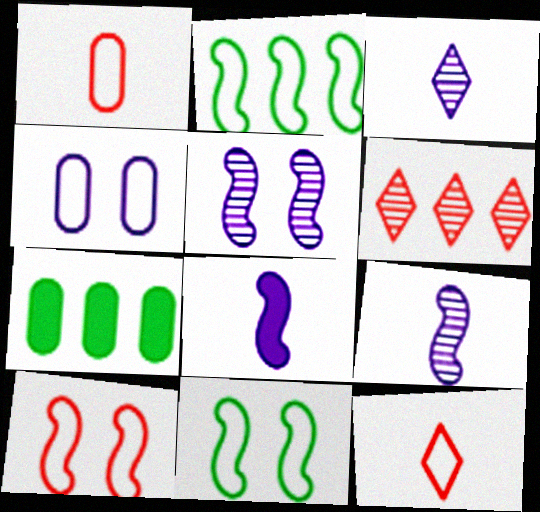[[2, 4, 12], 
[3, 7, 10], 
[5, 7, 12]]